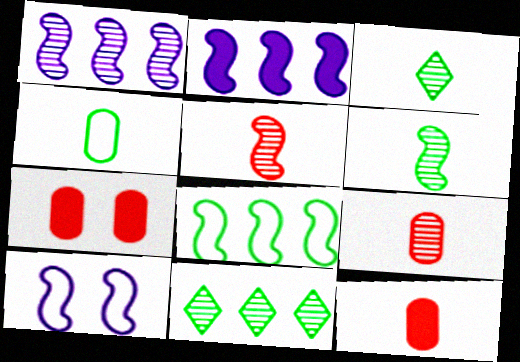[[10, 11, 12]]